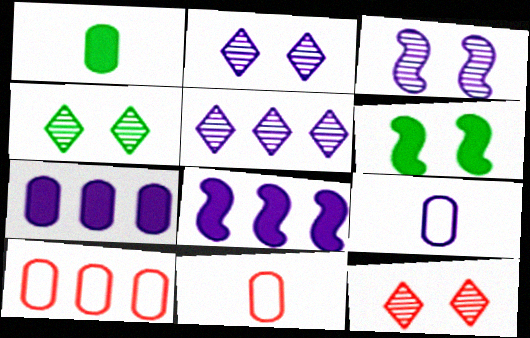[[2, 4, 12], 
[2, 8, 9], 
[4, 8, 11], 
[5, 6, 11]]